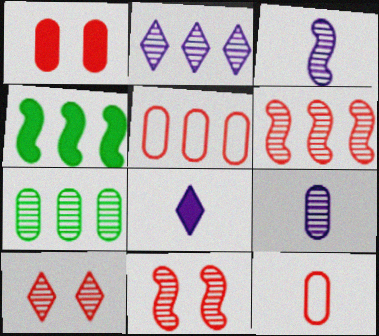[[1, 4, 8], 
[2, 4, 5], 
[2, 6, 7], 
[3, 7, 10]]